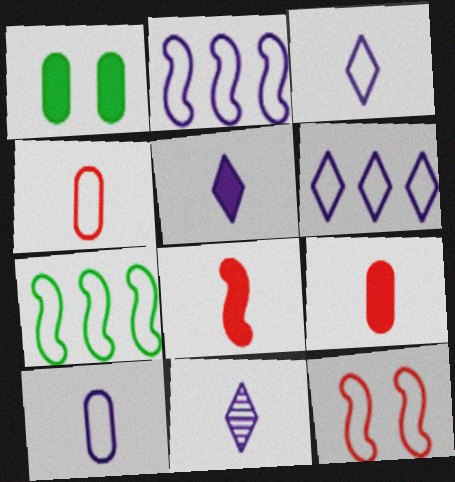[[3, 5, 11]]